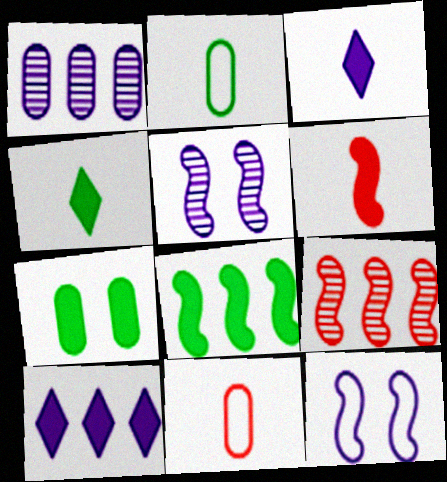[[1, 3, 12], 
[1, 7, 11], 
[4, 7, 8], 
[6, 7, 10]]